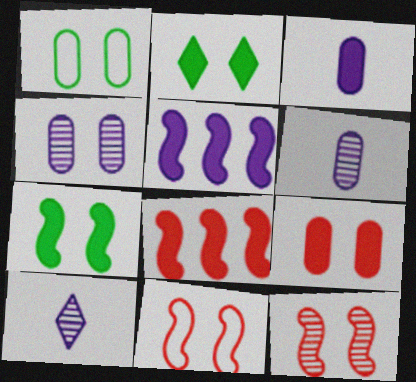[[1, 4, 9], 
[1, 8, 10], 
[2, 3, 8], 
[2, 4, 11]]